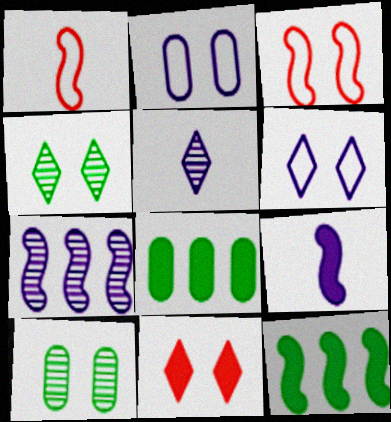[[3, 5, 8], 
[4, 6, 11], 
[8, 9, 11]]